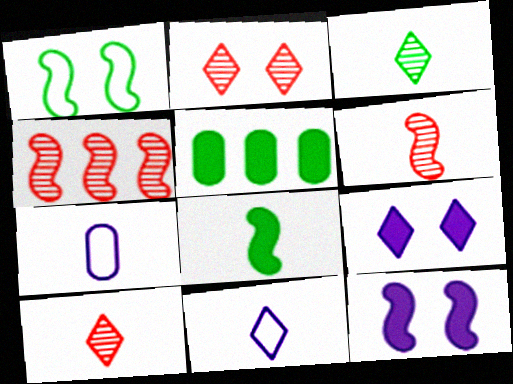[[1, 3, 5], 
[7, 8, 10]]